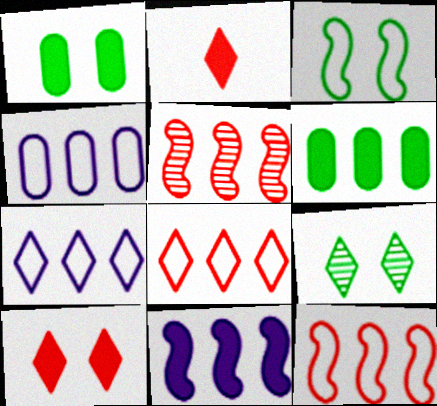[[1, 2, 11], 
[1, 3, 9], 
[2, 7, 9], 
[5, 6, 7]]